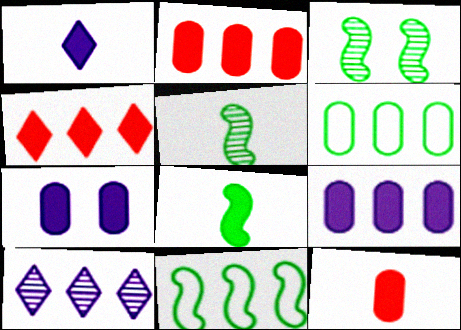[[1, 8, 12], 
[2, 10, 11], 
[3, 8, 11], 
[4, 7, 8]]